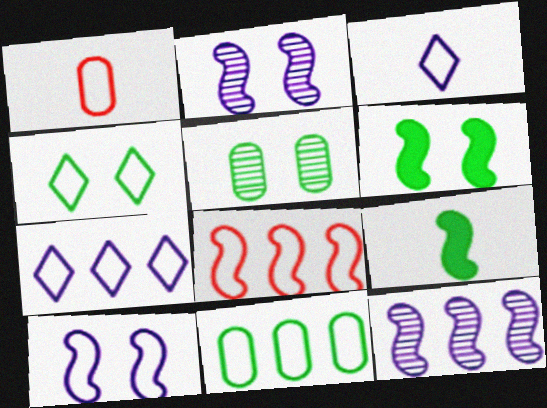[[2, 8, 9], 
[4, 5, 6], 
[7, 8, 11]]